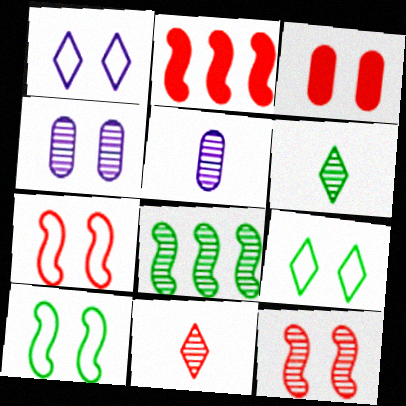[[2, 5, 9], 
[4, 8, 11]]